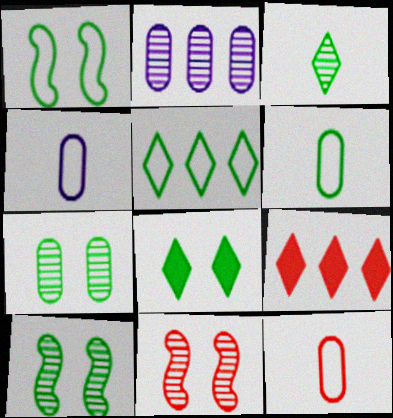[[1, 5, 6], 
[1, 7, 8], 
[2, 3, 11], 
[3, 5, 8], 
[4, 6, 12], 
[4, 9, 10], 
[9, 11, 12]]